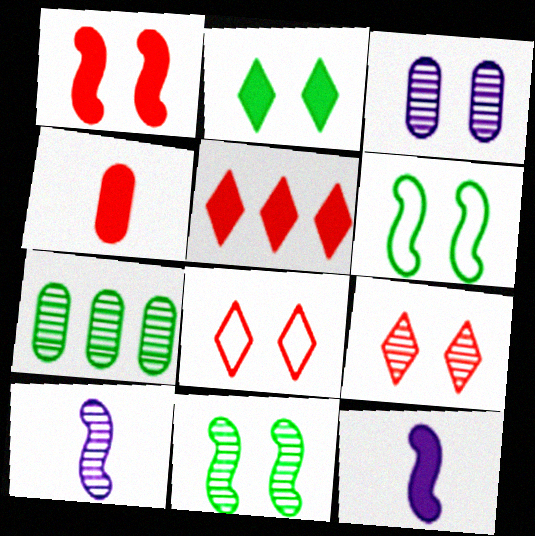[[1, 4, 5], 
[3, 9, 11], 
[7, 8, 12], 
[7, 9, 10]]